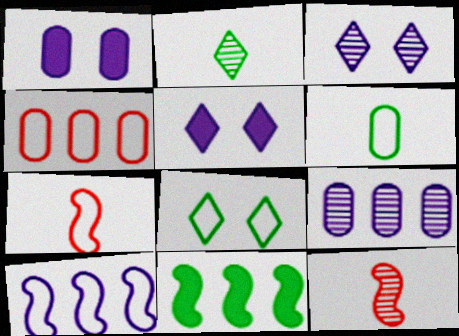[]